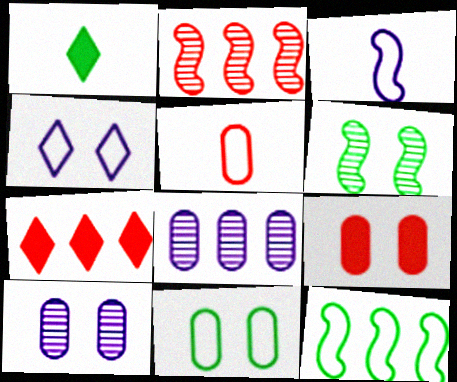[[4, 5, 12], 
[4, 6, 9], 
[7, 8, 12], 
[9, 10, 11]]